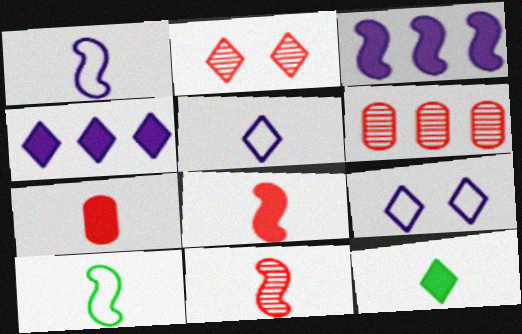[[2, 6, 11]]